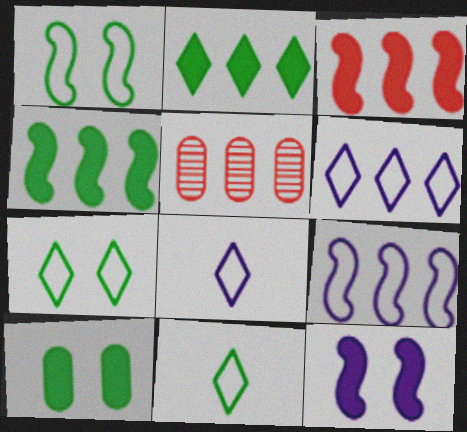[[2, 5, 9], 
[4, 5, 6], 
[5, 11, 12]]